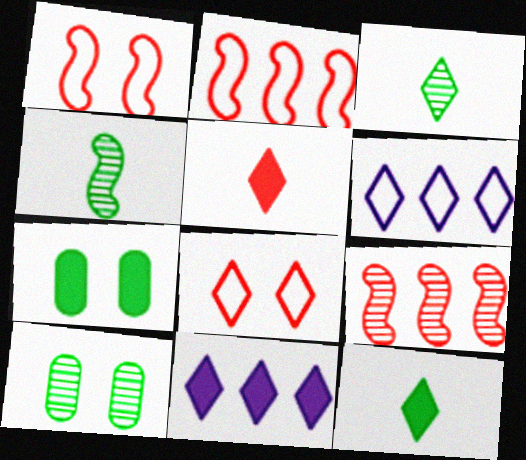[[3, 8, 11]]